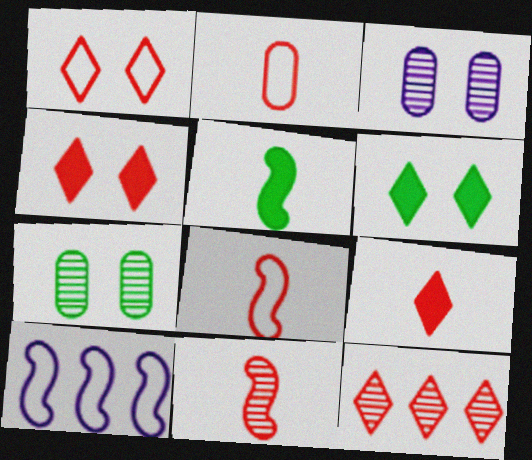[[1, 9, 12], 
[2, 9, 11], 
[7, 9, 10]]